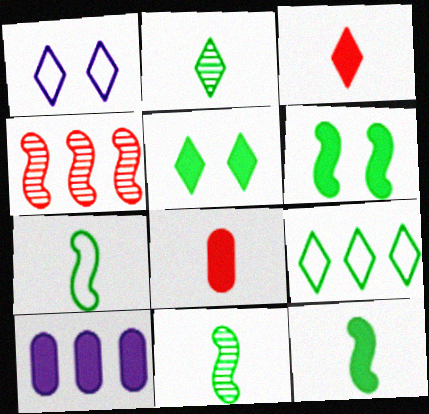[[2, 5, 9], 
[3, 6, 10], 
[4, 9, 10], 
[7, 11, 12]]